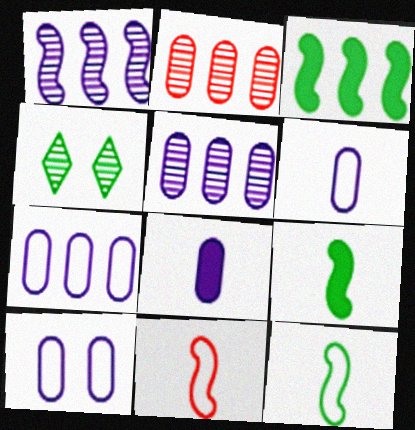[[5, 8, 10], 
[6, 7, 10]]